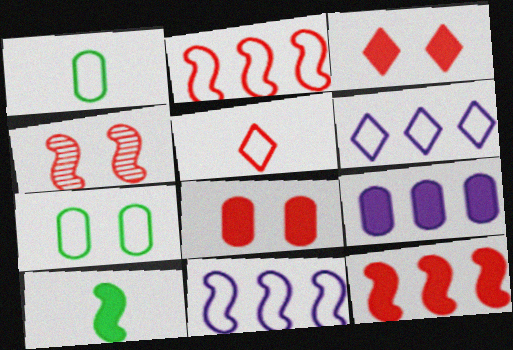[[3, 9, 10], 
[4, 10, 11], 
[5, 7, 11]]